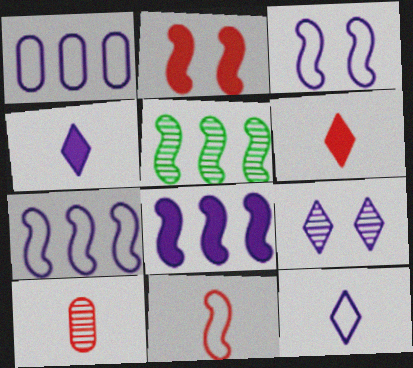[[1, 3, 12], 
[5, 9, 10], 
[6, 10, 11]]